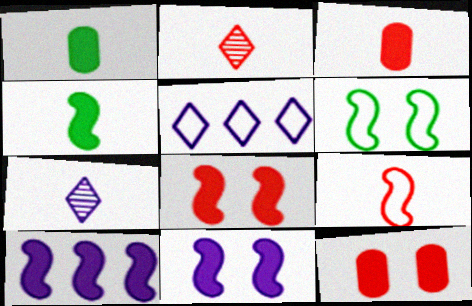[[1, 7, 9], 
[2, 3, 9], 
[4, 8, 10]]